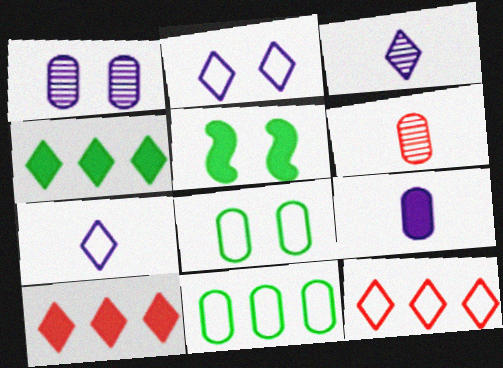[[5, 9, 10]]